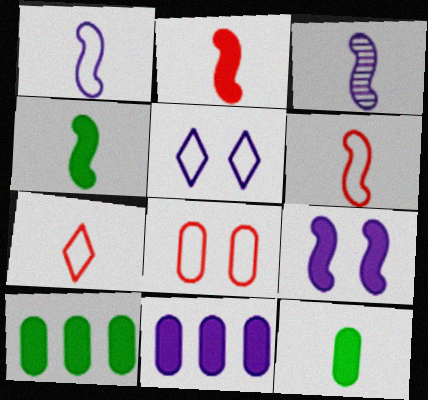[[3, 4, 6], 
[3, 5, 11], 
[3, 7, 12]]